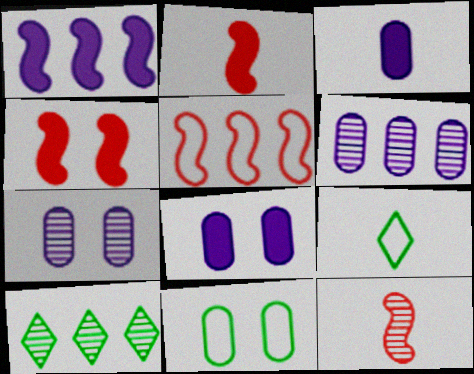[[3, 9, 12], 
[4, 5, 12], 
[4, 6, 9], 
[7, 10, 12]]